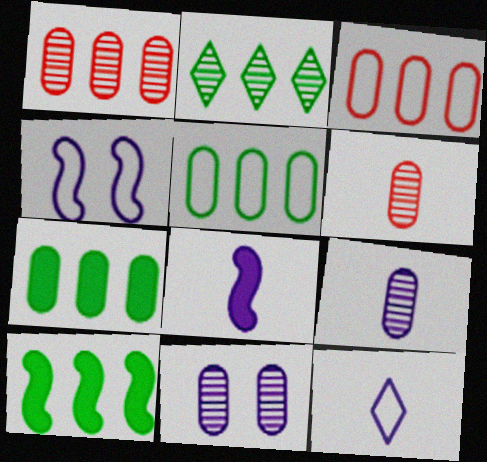[[2, 5, 10], 
[8, 9, 12]]